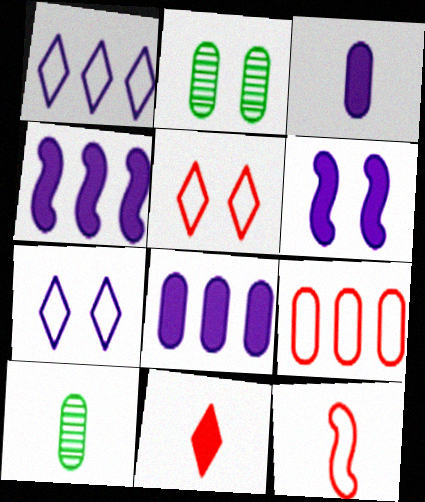[[2, 3, 9], 
[2, 5, 6], 
[4, 5, 10], 
[5, 9, 12]]